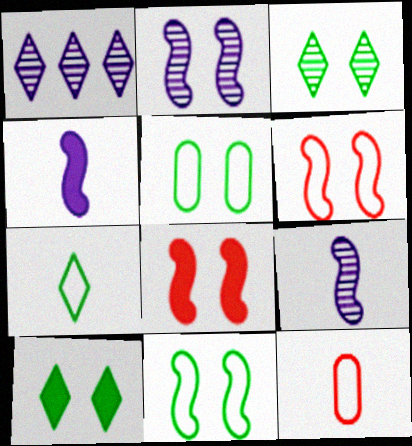[[2, 8, 11]]